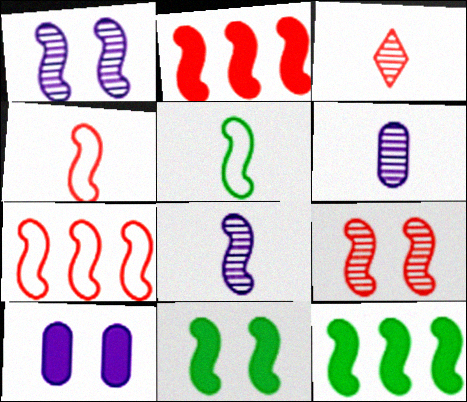[[1, 2, 5], 
[1, 4, 12], 
[2, 4, 9], 
[7, 8, 11]]